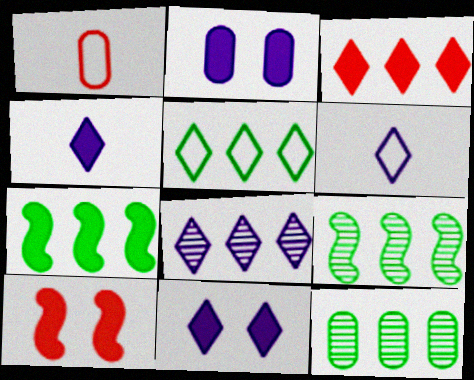[[1, 2, 12], 
[1, 9, 11], 
[3, 5, 8], 
[5, 7, 12], 
[6, 8, 11], 
[6, 10, 12]]